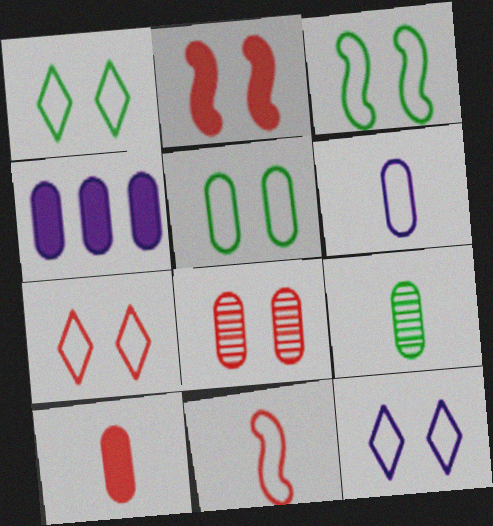[[1, 3, 5], 
[1, 7, 12], 
[2, 7, 8], 
[6, 9, 10]]